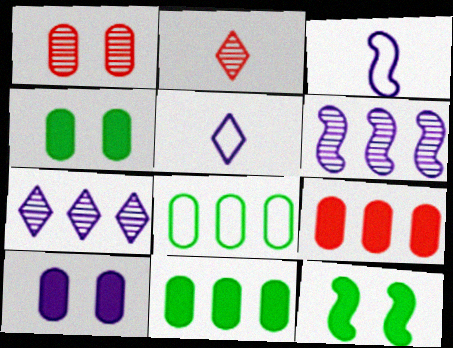[[3, 7, 10], 
[5, 6, 10]]